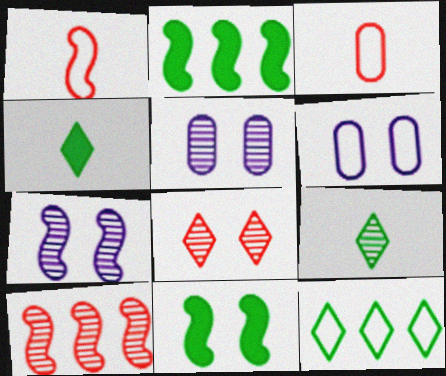[[1, 2, 7], 
[1, 6, 12], 
[4, 6, 10], 
[5, 9, 10], 
[6, 8, 11]]